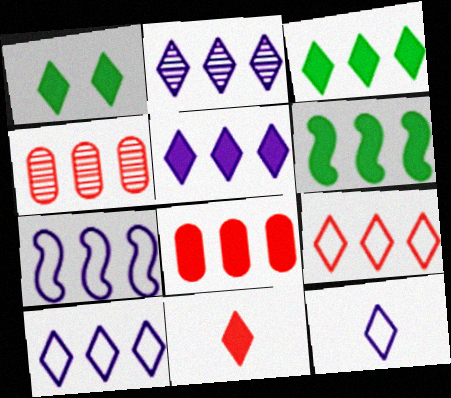[[1, 5, 11], 
[2, 3, 9], 
[2, 5, 10], 
[3, 4, 7], 
[4, 6, 10], 
[5, 6, 8]]